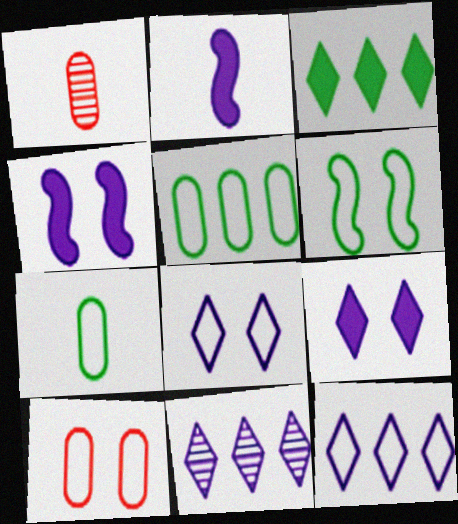[[6, 8, 10]]